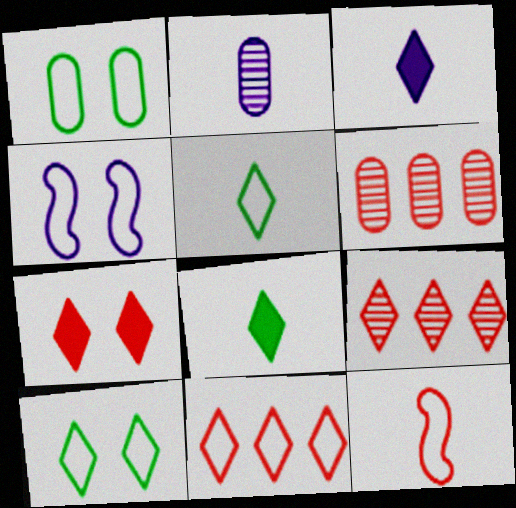[[2, 8, 12], 
[3, 9, 10], 
[4, 6, 8], 
[6, 7, 12]]